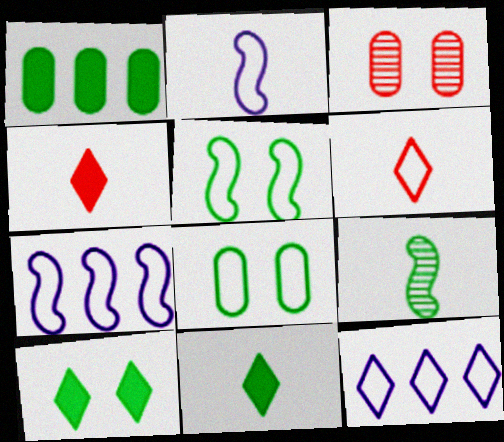[[3, 7, 11], 
[6, 7, 8]]